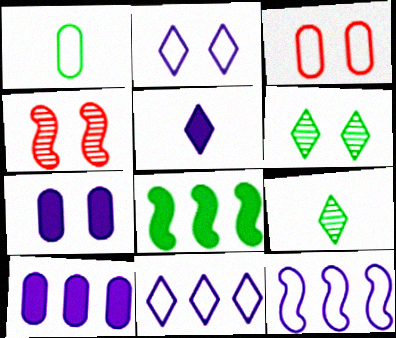[[1, 6, 8]]